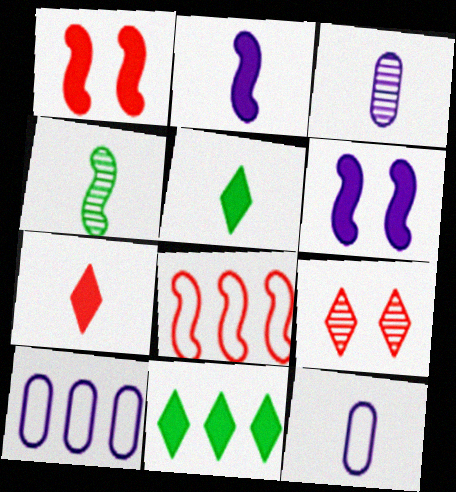[[4, 6, 8], 
[4, 7, 12]]